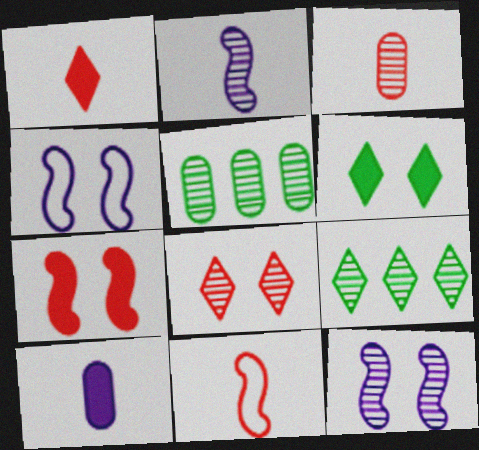[[1, 3, 11], 
[1, 4, 5], 
[2, 5, 8], 
[3, 9, 12]]